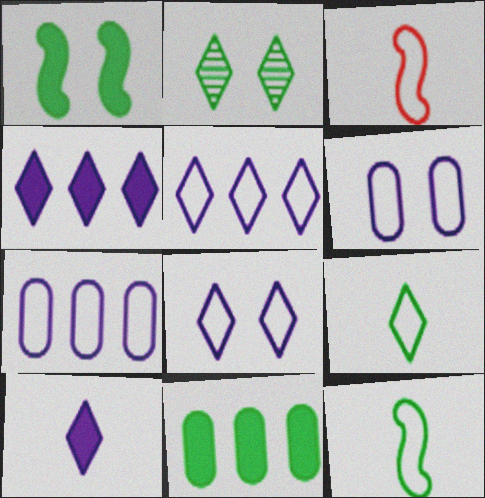[[2, 11, 12]]